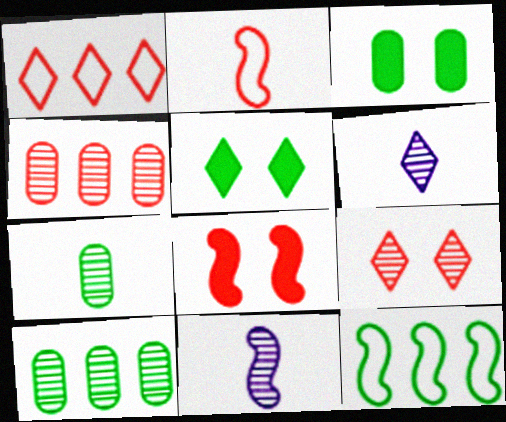[[1, 3, 11], 
[1, 5, 6], 
[5, 7, 12], 
[8, 11, 12], 
[9, 10, 11]]